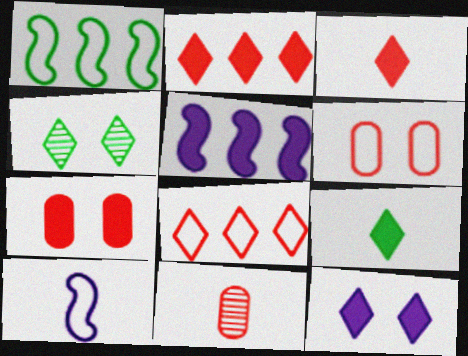[[1, 11, 12], 
[2, 9, 12], 
[5, 7, 9], 
[9, 10, 11]]